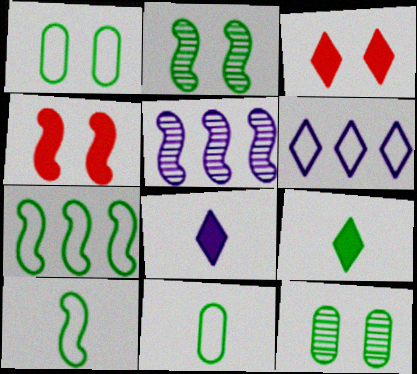[[3, 5, 11], 
[4, 5, 10], 
[7, 9, 12]]